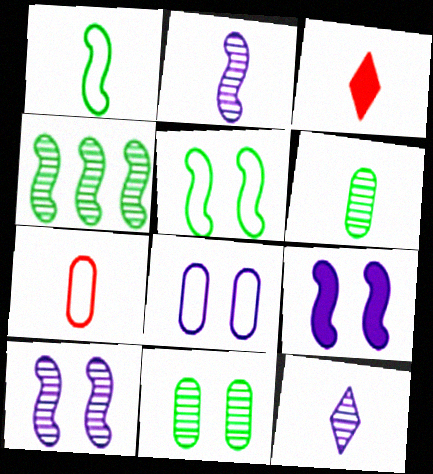[[3, 4, 8]]